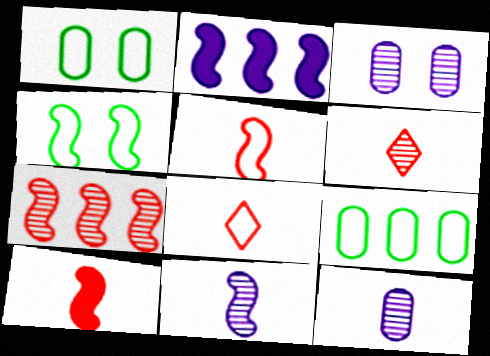[[1, 2, 6]]